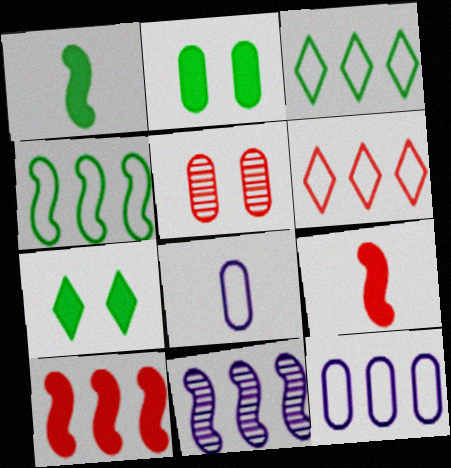[[4, 6, 12], 
[4, 10, 11], 
[5, 6, 9]]